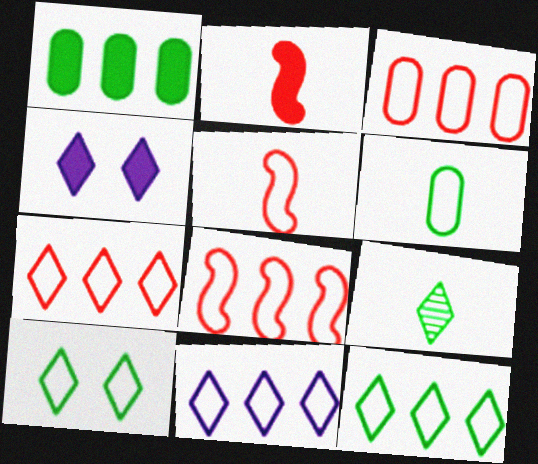[[1, 2, 4], 
[3, 7, 8], 
[4, 7, 9], 
[7, 11, 12]]